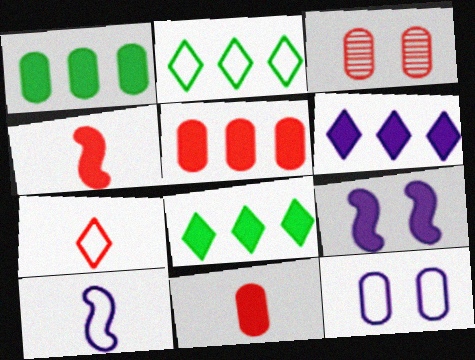[[3, 8, 10], 
[8, 9, 11]]